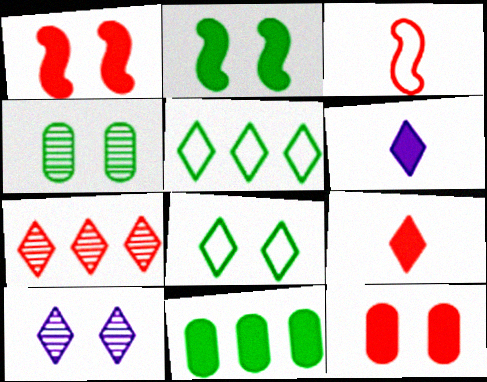[[1, 6, 11], 
[2, 4, 8], 
[3, 7, 12], 
[3, 10, 11], 
[5, 9, 10], 
[6, 7, 8]]